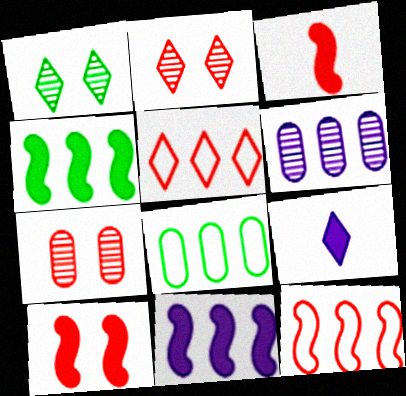[[1, 5, 9], 
[3, 5, 7], 
[4, 5, 6]]